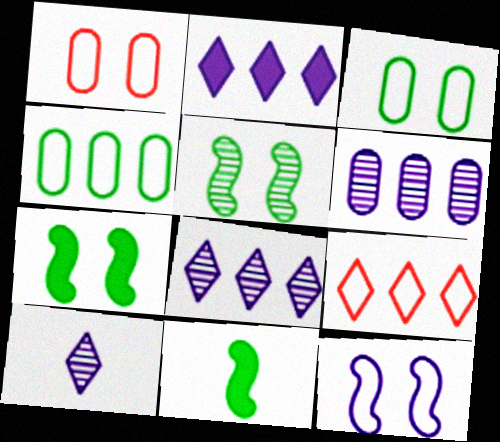[[1, 8, 11]]